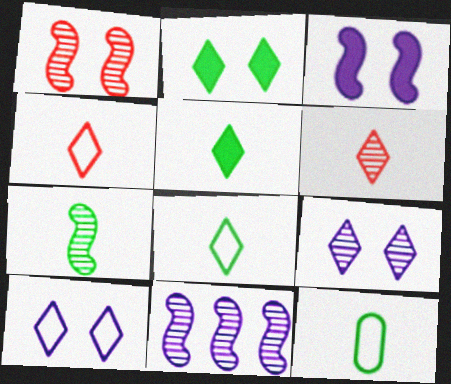[[1, 7, 11], 
[5, 7, 12]]